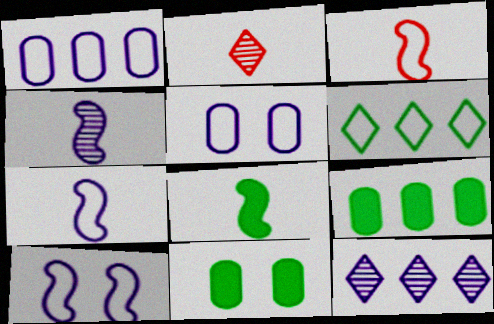[[2, 9, 10], 
[3, 4, 8], 
[3, 5, 6], 
[3, 11, 12]]